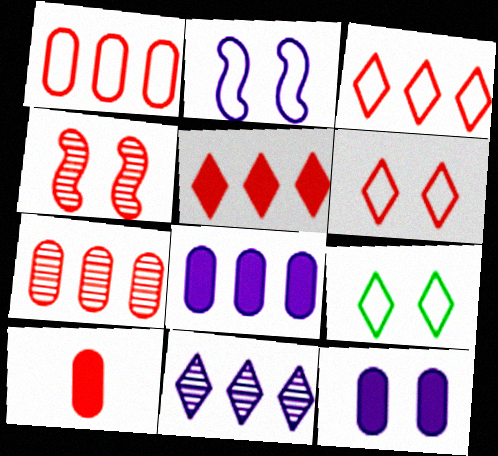[[3, 4, 10], 
[4, 9, 12]]